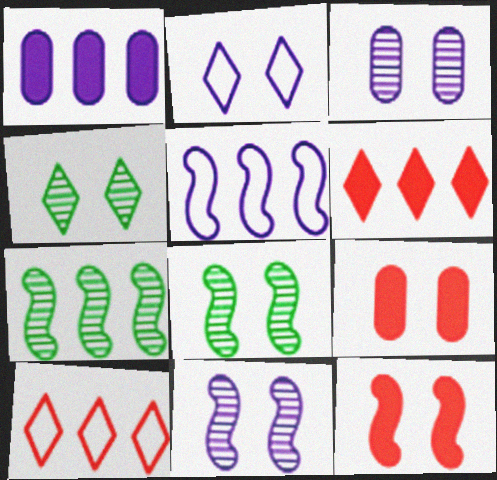[[1, 7, 10], 
[2, 8, 9]]